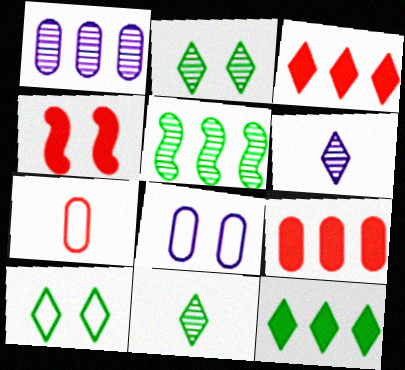[[2, 4, 8], 
[3, 6, 10], 
[10, 11, 12]]